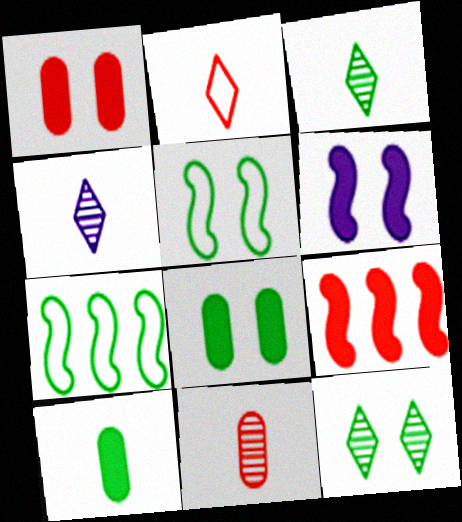[[1, 4, 7], 
[3, 7, 8], 
[5, 8, 12], 
[7, 10, 12]]